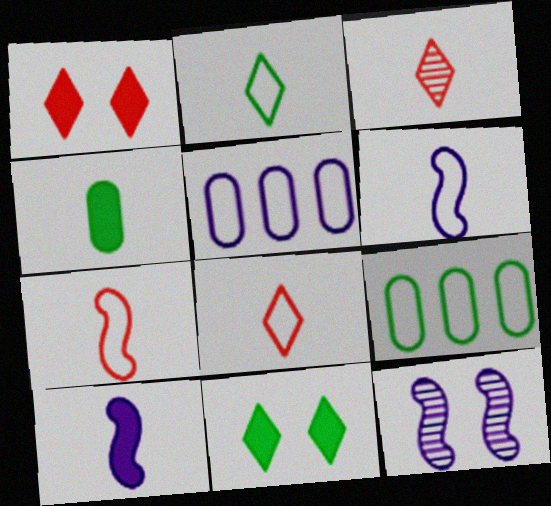[[3, 4, 6]]